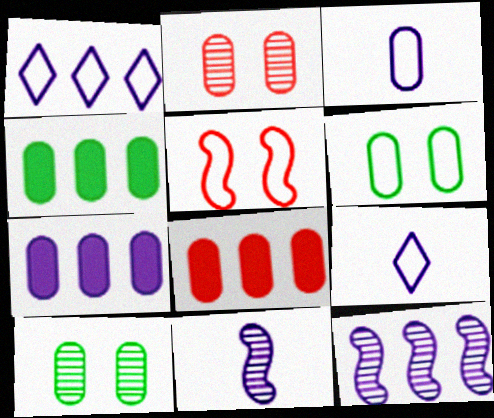[[1, 7, 12], 
[2, 3, 4], 
[3, 8, 10], 
[4, 7, 8]]